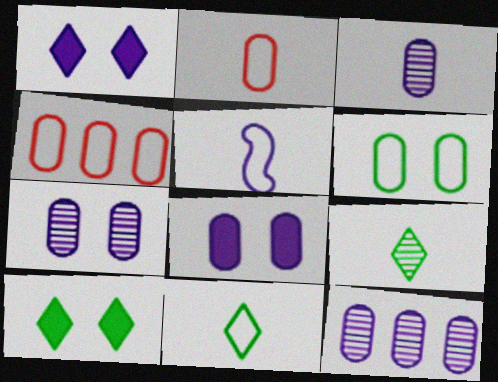[[1, 5, 12], 
[2, 5, 11], 
[3, 7, 12]]